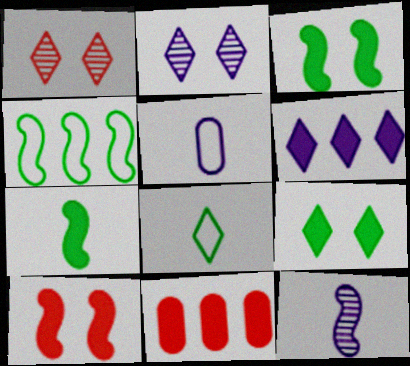[[1, 6, 8], 
[4, 10, 12]]